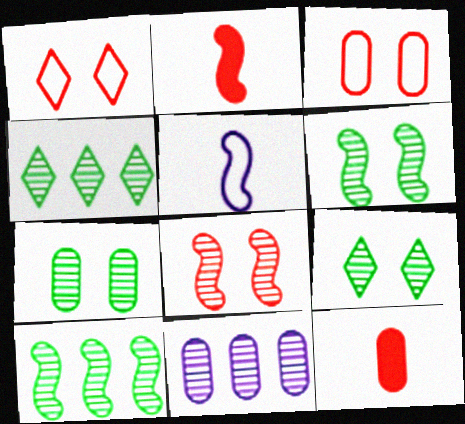[[6, 7, 9]]